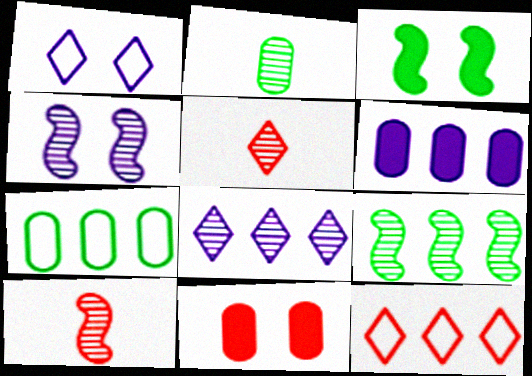[[4, 9, 10], 
[6, 9, 12], 
[10, 11, 12]]